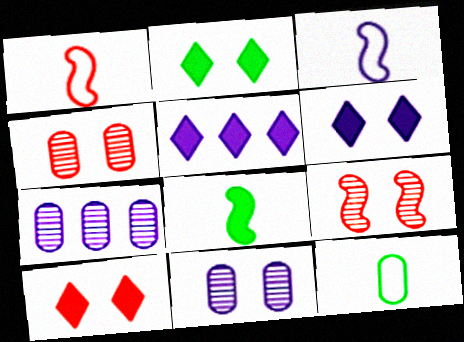[[1, 2, 7], 
[2, 6, 10], 
[3, 5, 11], 
[3, 6, 7], 
[5, 9, 12]]